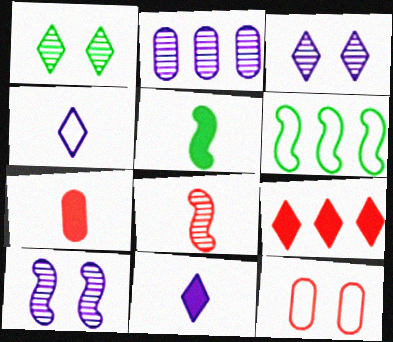[[1, 2, 8], 
[1, 4, 9], 
[2, 6, 9], 
[3, 6, 7], 
[4, 6, 12], 
[5, 7, 11], 
[8, 9, 12]]